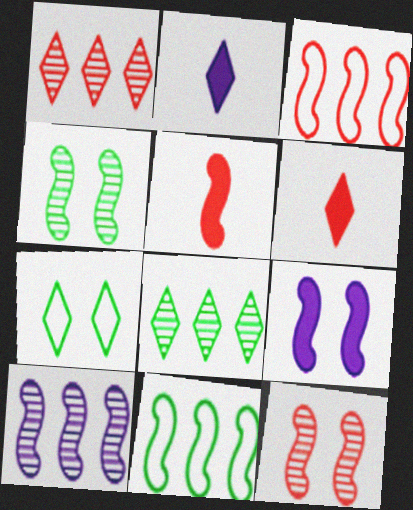[[1, 2, 7], 
[3, 5, 12]]